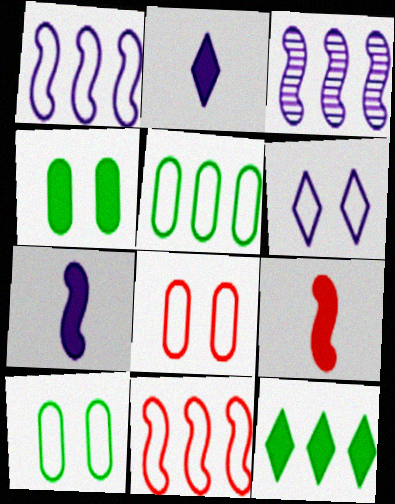[]